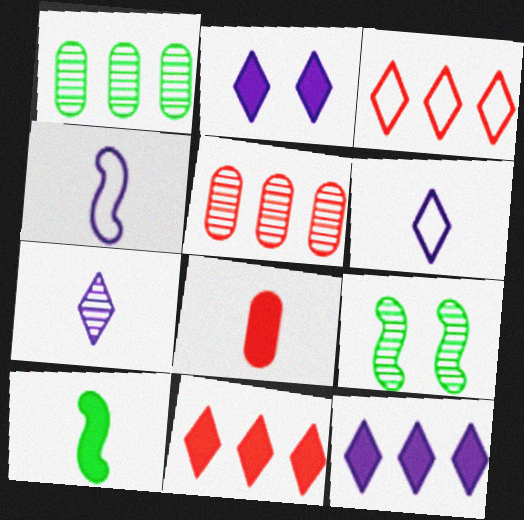[[5, 7, 9]]